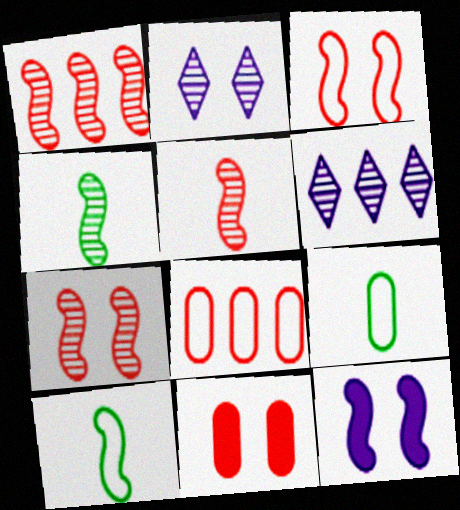[[1, 5, 7], 
[1, 10, 12], 
[6, 10, 11]]